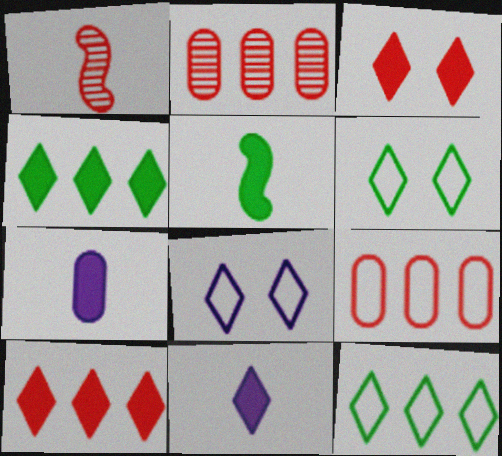[[1, 3, 9], 
[2, 5, 8], 
[3, 4, 11]]